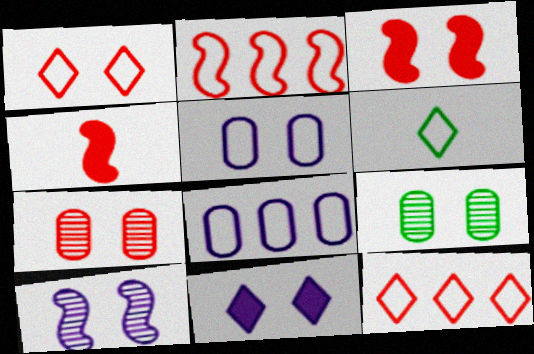[[1, 3, 7], 
[2, 5, 6], 
[4, 7, 12], 
[5, 10, 11]]